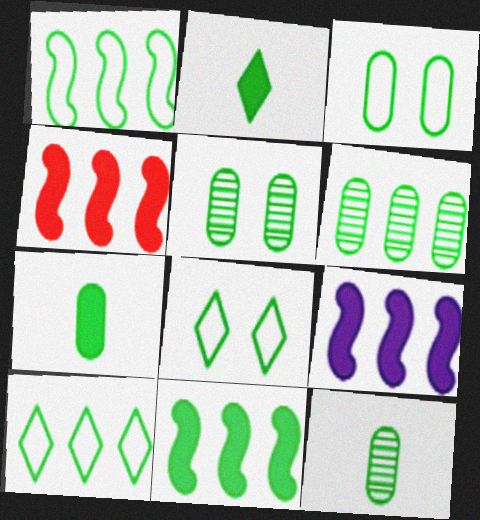[[1, 2, 5], 
[3, 6, 7], 
[4, 9, 11], 
[5, 6, 12], 
[6, 10, 11], 
[8, 11, 12]]